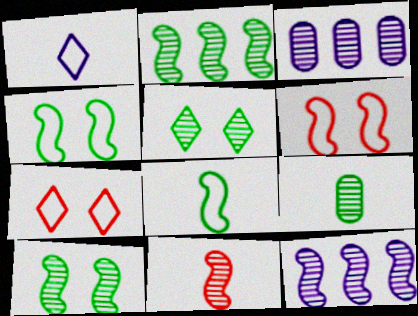[[2, 5, 9], 
[3, 5, 11], 
[10, 11, 12]]